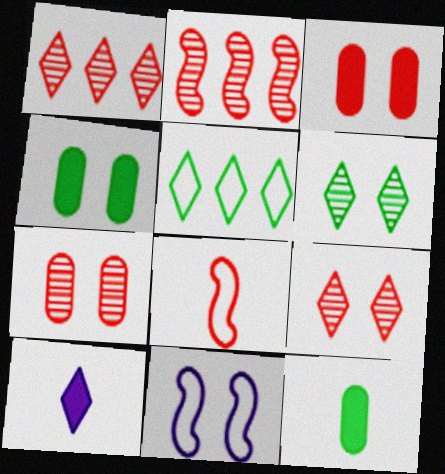[[1, 3, 8], 
[1, 11, 12], 
[3, 6, 11], 
[4, 9, 11], 
[5, 9, 10]]